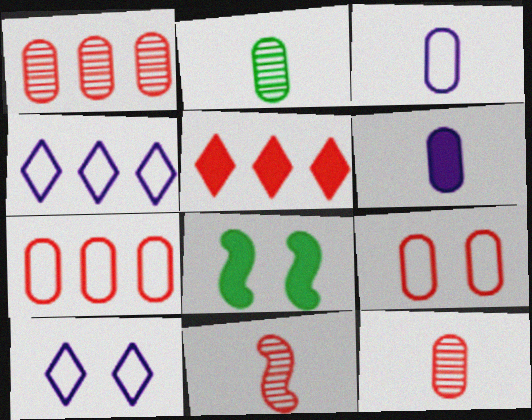[[4, 8, 12], 
[5, 6, 8], 
[5, 9, 11]]